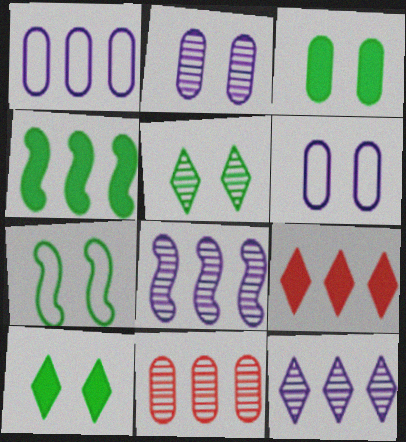[[3, 5, 7]]